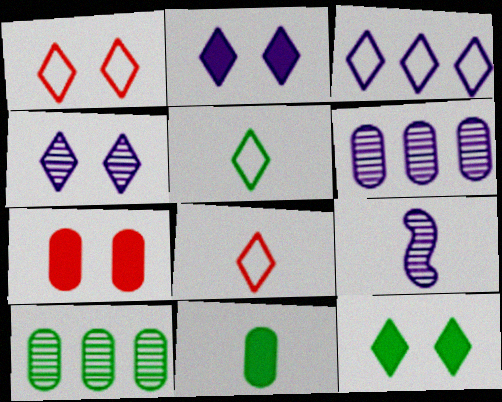[[1, 3, 5], 
[1, 4, 12], 
[4, 6, 9], 
[8, 9, 11]]